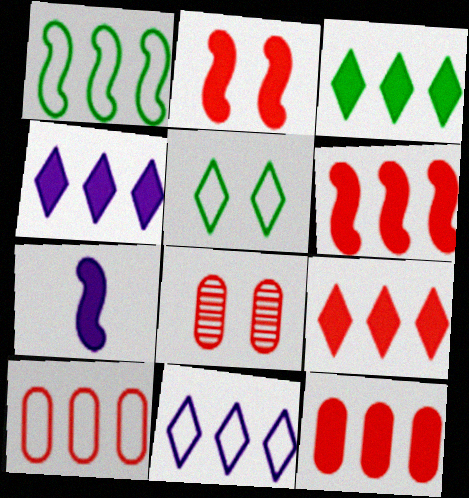[[1, 10, 11], 
[3, 4, 9], 
[6, 9, 12]]